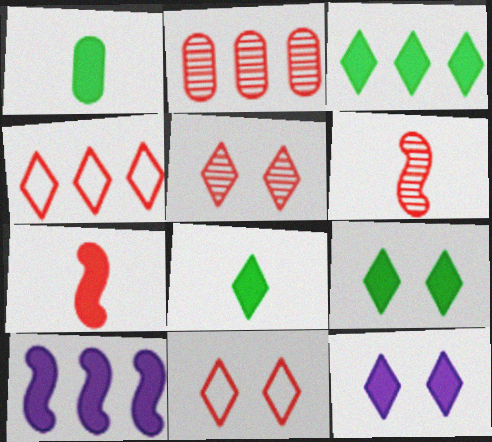[[2, 5, 6], 
[2, 7, 11], 
[3, 8, 9]]